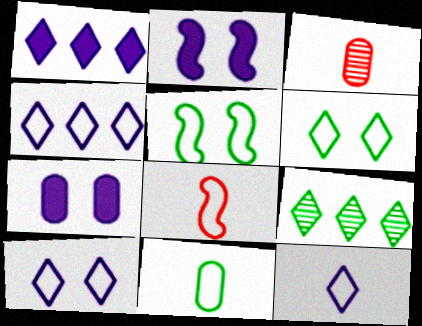[[1, 3, 5], 
[4, 10, 12], 
[7, 8, 9], 
[8, 11, 12]]